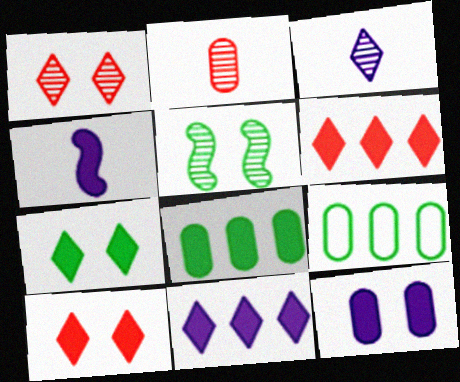[[1, 4, 9], 
[2, 9, 12], 
[4, 8, 10], 
[4, 11, 12]]